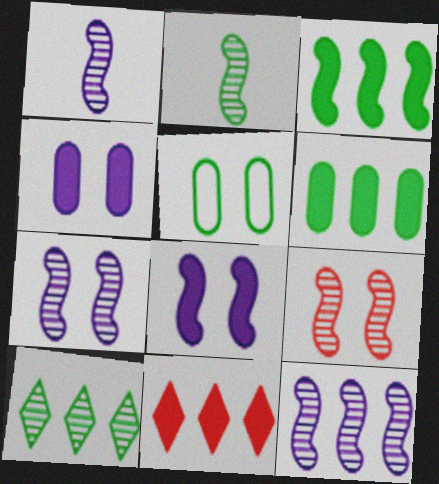[[1, 5, 11], 
[1, 7, 12], 
[2, 9, 12]]